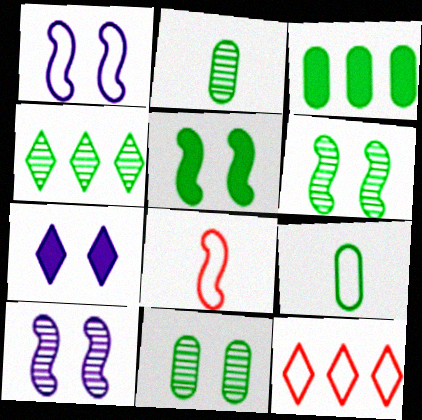[[1, 9, 12], 
[2, 4, 6], 
[3, 9, 11], 
[4, 5, 9]]